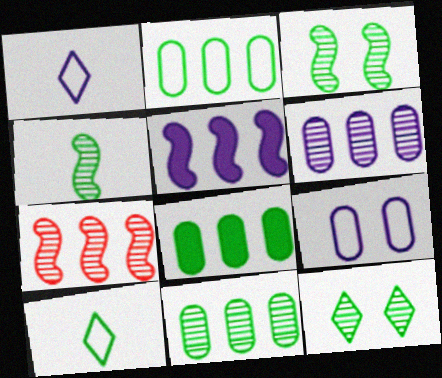[[2, 8, 11], 
[3, 8, 10], 
[4, 11, 12]]